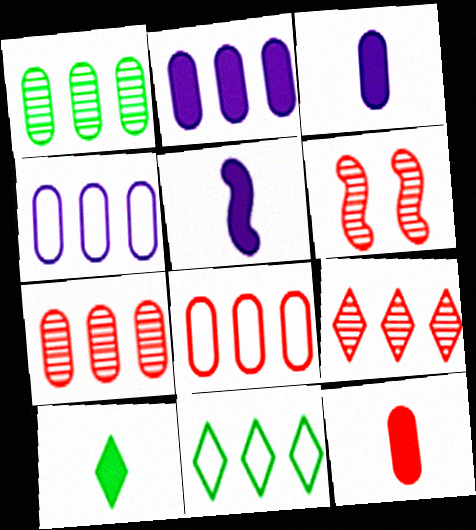[[1, 2, 8], 
[3, 6, 11], 
[4, 6, 10], 
[5, 10, 12]]